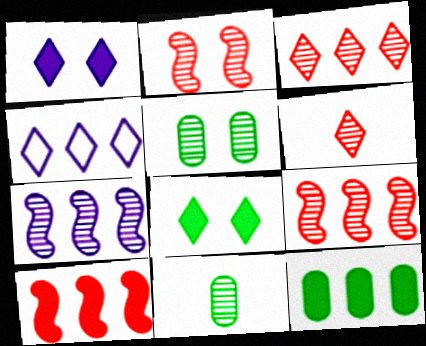[[4, 6, 8], 
[4, 9, 12], 
[5, 6, 7]]